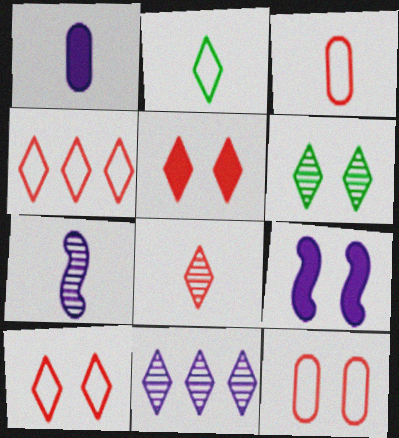[[2, 5, 11], 
[4, 5, 8], 
[6, 8, 11], 
[6, 9, 12]]